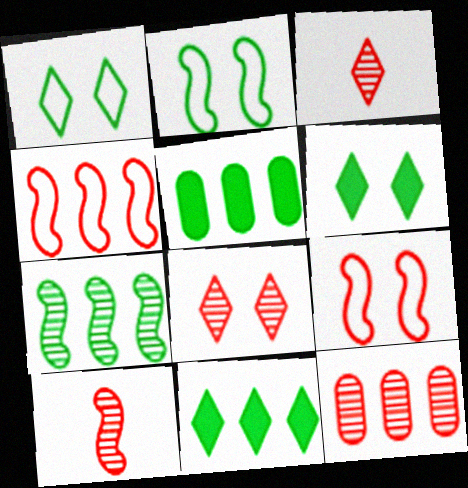[[8, 10, 12]]